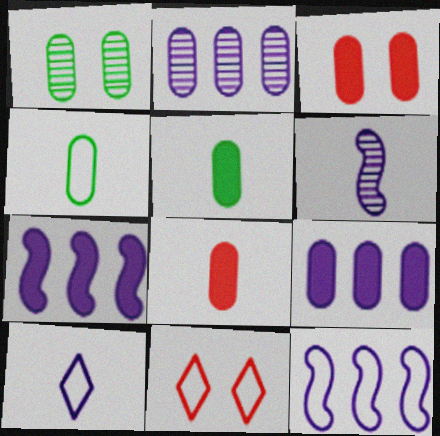[[2, 3, 4], 
[3, 5, 9], 
[4, 11, 12]]